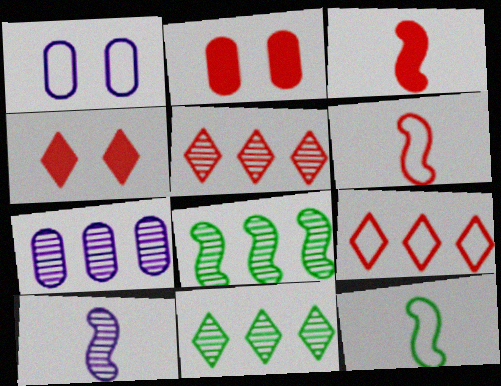[[1, 3, 11], 
[1, 9, 12], 
[2, 5, 6], 
[3, 10, 12], 
[4, 7, 12], 
[5, 7, 8]]